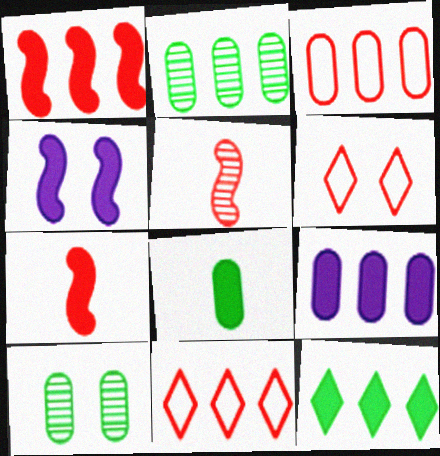[[1, 9, 12], 
[2, 3, 9], 
[4, 6, 10]]